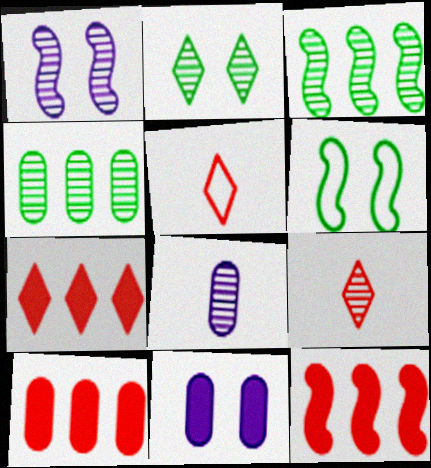[[1, 4, 9], 
[3, 5, 11], 
[6, 7, 8], 
[7, 10, 12]]